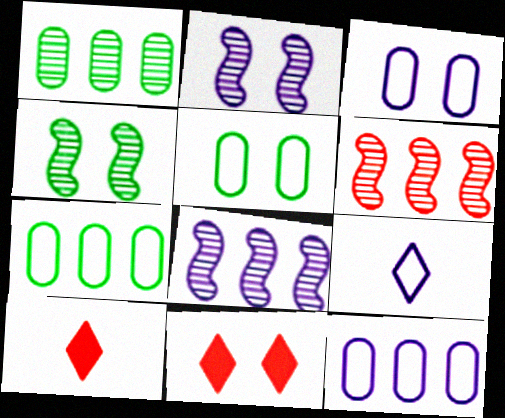[[2, 5, 11], 
[2, 7, 10], 
[3, 4, 11], 
[4, 10, 12], 
[5, 8, 10]]